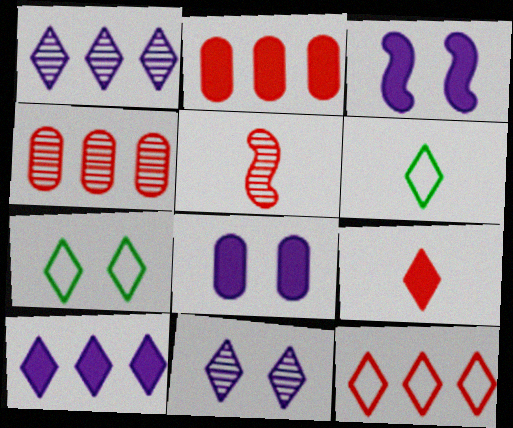[[1, 7, 9], 
[3, 4, 6]]